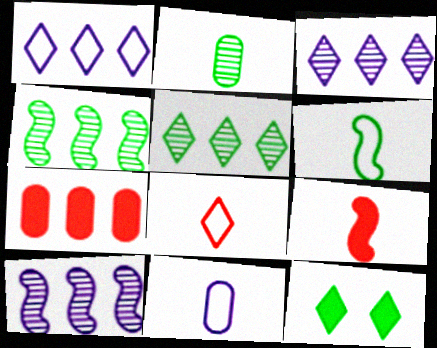[[1, 4, 7], 
[3, 8, 12], 
[6, 8, 11]]